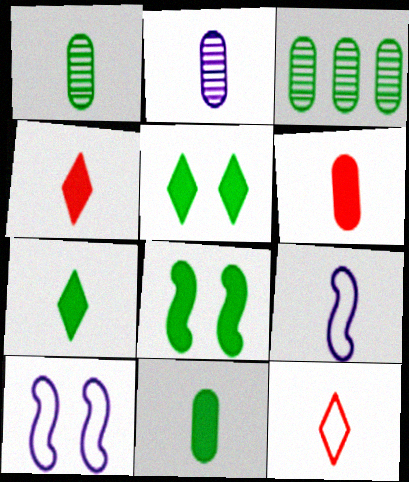[[1, 4, 9], 
[3, 4, 10]]